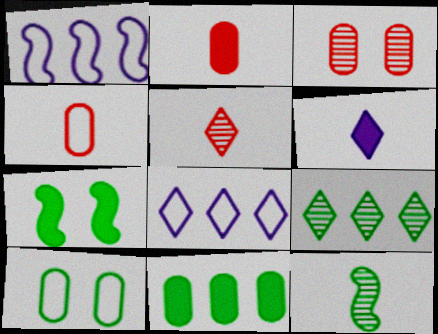[[4, 6, 12]]